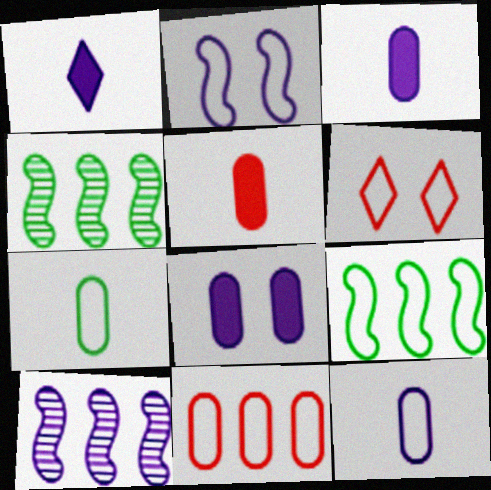[[3, 4, 6], 
[6, 9, 12]]